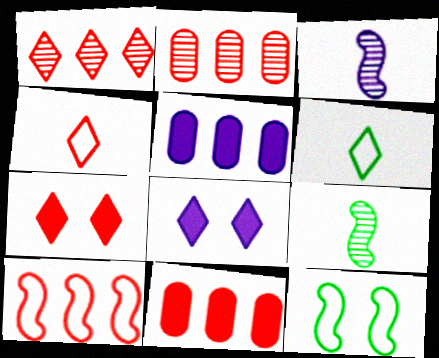[[1, 4, 7], 
[1, 6, 8], 
[1, 10, 11]]